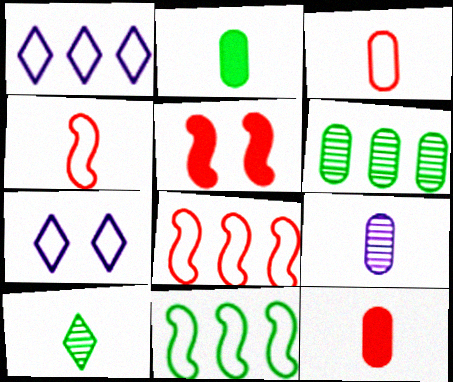[[2, 3, 9], 
[3, 7, 11]]